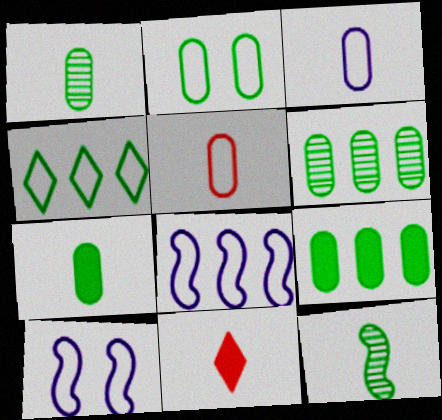[[1, 2, 9], 
[2, 6, 7], 
[3, 11, 12], 
[4, 5, 10], 
[6, 10, 11]]